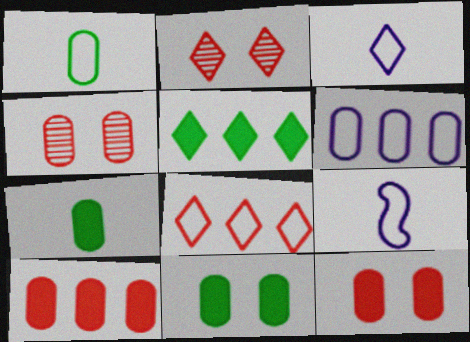[[2, 3, 5], 
[4, 5, 9], 
[4, 6, 7]]